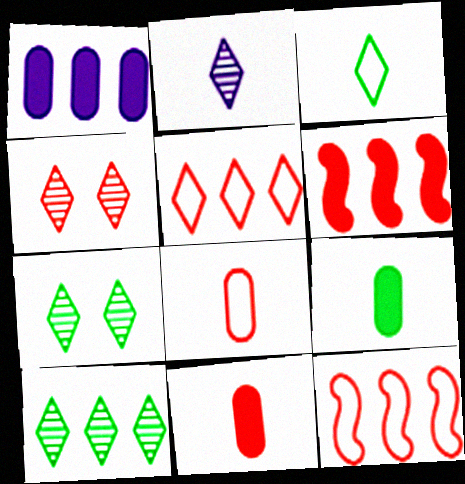[[1, 10, 12], 
[2, 4, 10], 
[4, 6, 8], 
[4, 11, 12]]